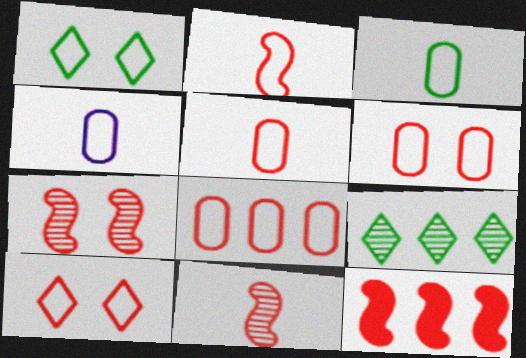[[2, 7, 12], 
[2, 8, 10], 
[3, 4, 5], 
[5, 6, 8]]